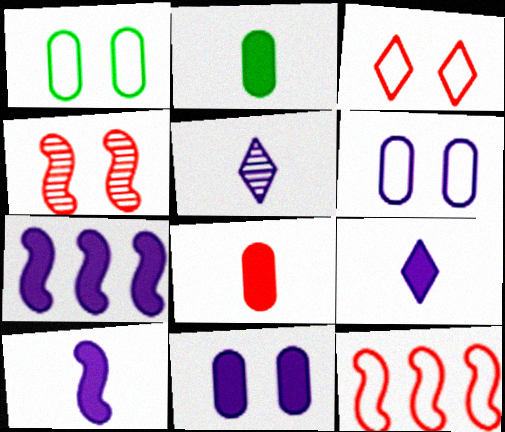[[5, 6, 7], 
[7, 9, 11]]